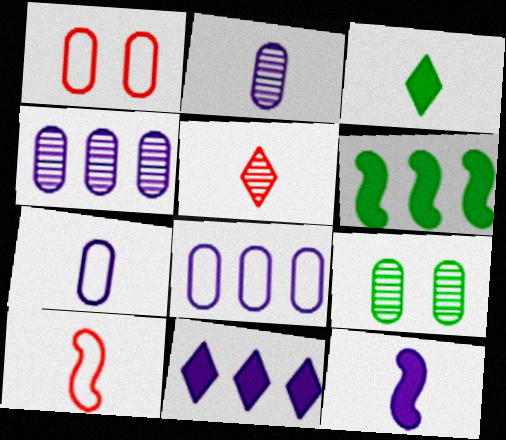[[2, 3, 10], 
[9, 10, 11]]